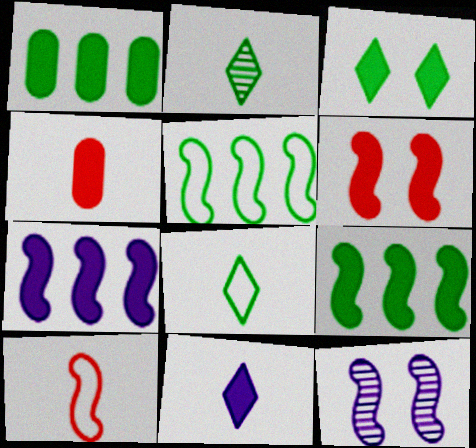[[1, 6, 11], 
[3, 4, 7], 
[9, 10, 12]]